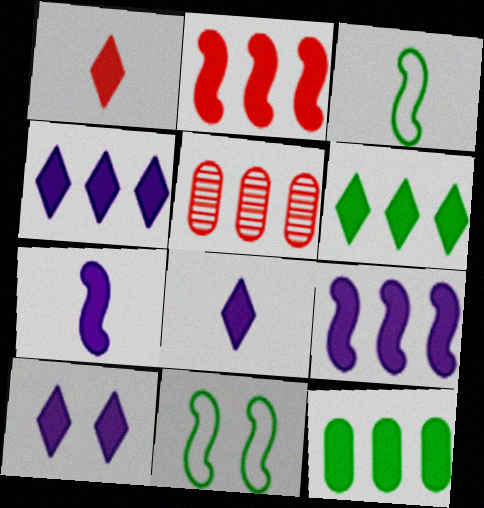[[1, 6, 10], 
[2, 4, 12], 
[3, 5, 10], 
[4, 8, 10], 
[5, 8, 11]]